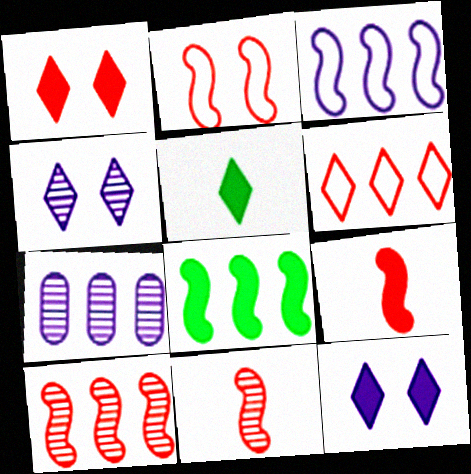[[2, 5, 7], 
[2, 9, 10], 
[3, 8, 10], 
[4, 5, 6], 
[6, 7, 8]]